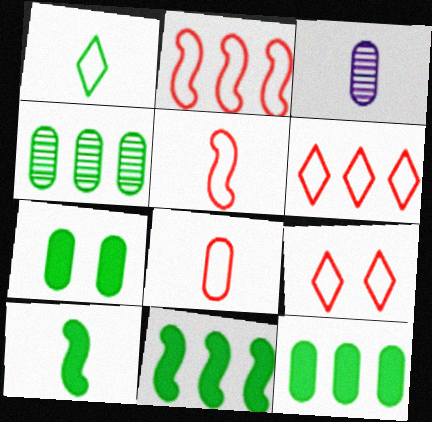[[2, 8, 9], 
[3, 9, 11]]